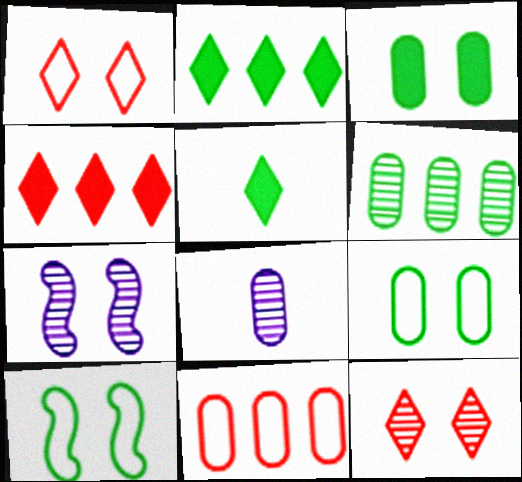[[1, 3, 7], 
[3, 8, 11], 
[4, 8, 10], 
[5, 6, 10], 
[5, 7, 11]]